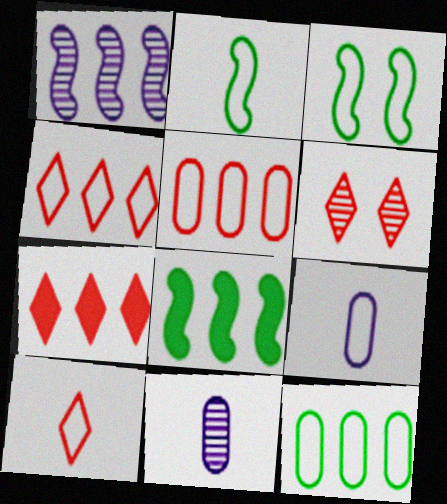[[1, 7, 12], 
[2, 9, 10], 
[3, 4, 9], 
[3, 7, 11], 
[6, 7, 10], 
[6, 8, 9]]